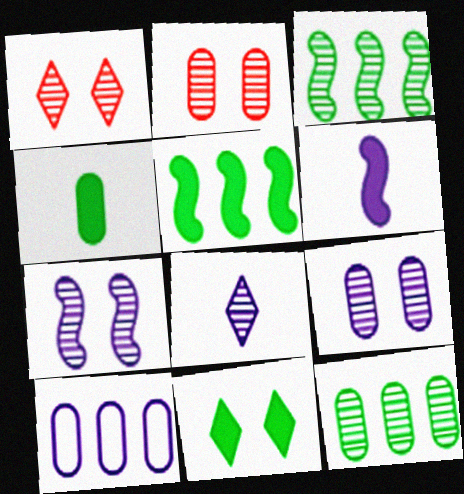[[2, 3, 8], 
[2, 4, 10], 
[4, 5, 11]]